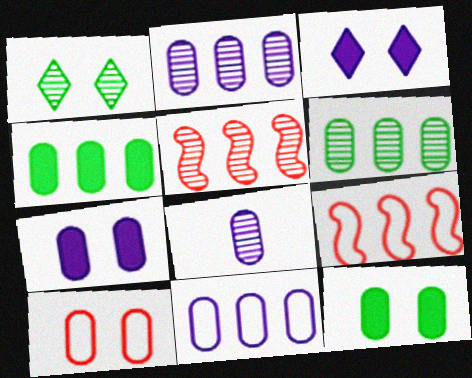[[1, 5, 8], 
[4, 8, 10], 
[7, 8, 11]]